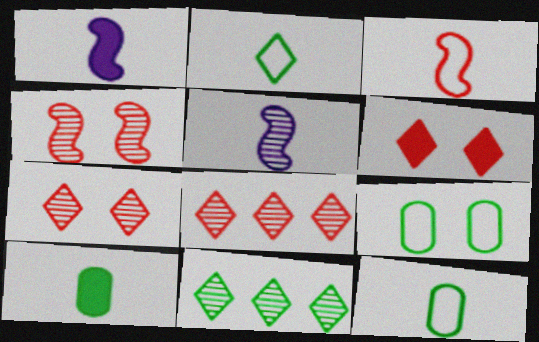[[1, 8, 9]]